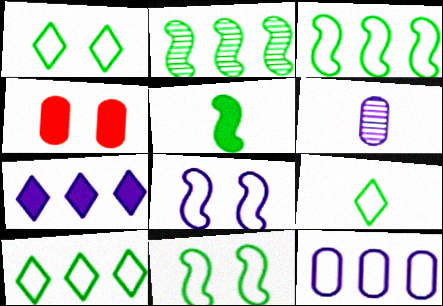[[1, 9, 10], 
[2, 5, 11], 
[4, 5, 7], 
[6, 7, 8]]